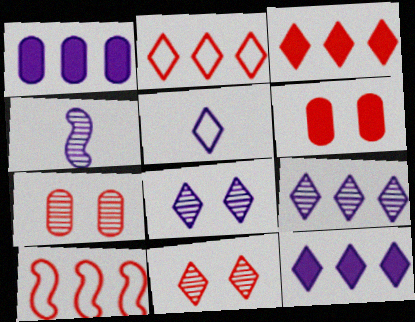[[5, 8, 12]]